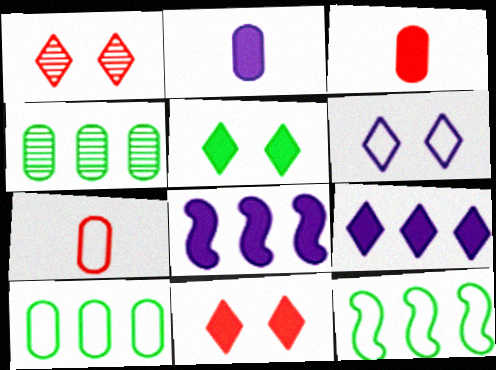[[1, 2, 12], 
[1, 5, 6], 
[3, 5, 8], 
[6, 7, 12]]